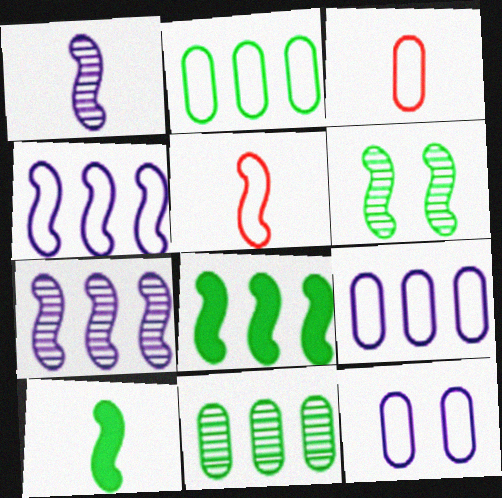[[1, 5, 10], 
[2, 3, 12]]